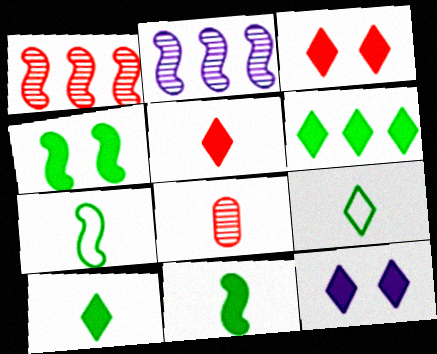[[5, 6, 12]]